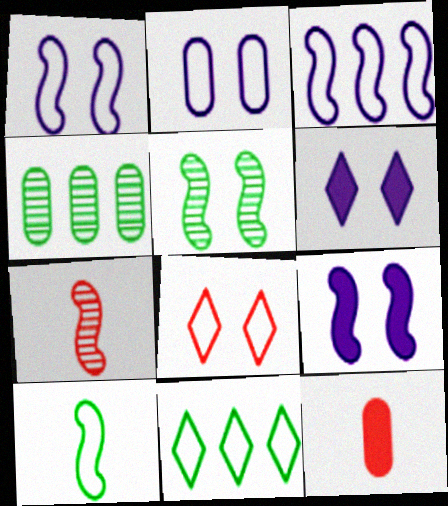[[2, 4, 12]]